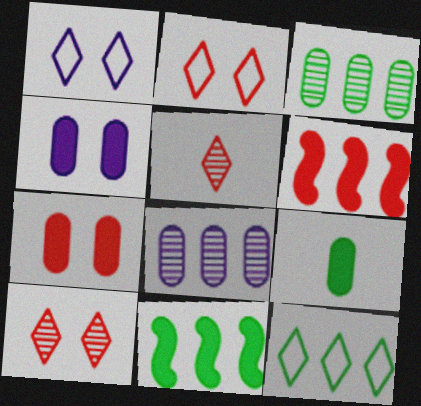[[3, 11, 12], 
[6, 8, 12]]